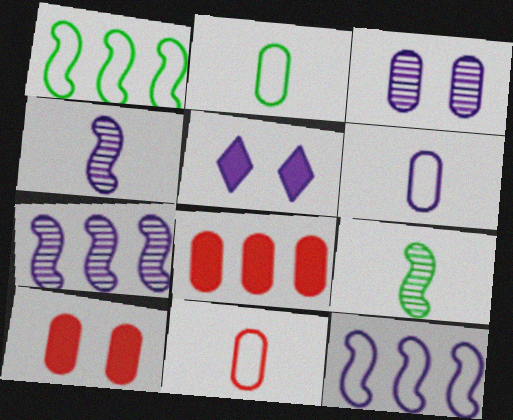[[2, 3, 8], 
[2, 6, 11], 
[5, 6, 7]]